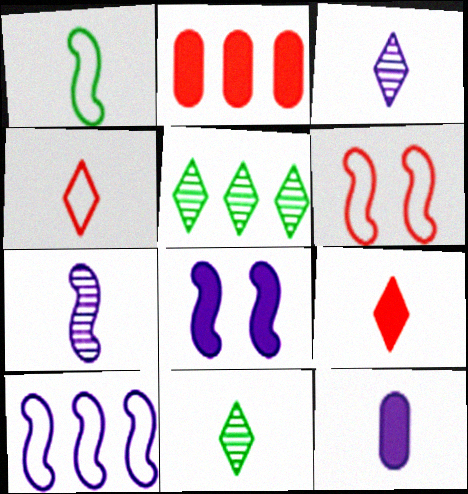[[1, 6, 10], 
[2, 5, 10], 
[5, 6, 12], 
[7, 8, 10]]